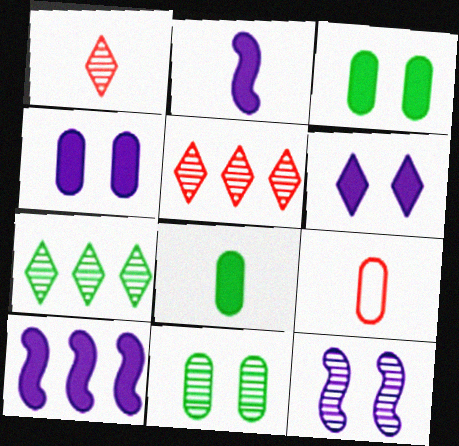[]